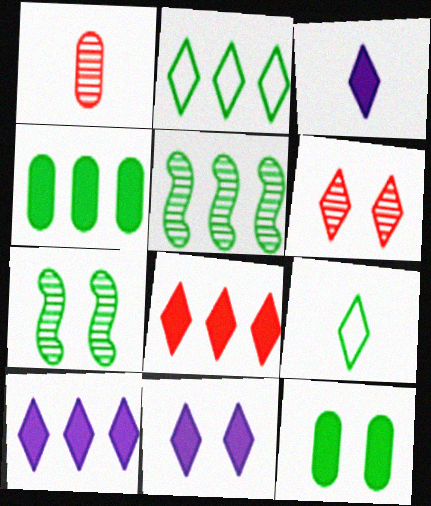[[2, 3, 6], 
[2, 4, 5], 
[3, 10, 11], 
[4, 7, 9], 
[5, 9, 12], 
[6, 9, 10]]